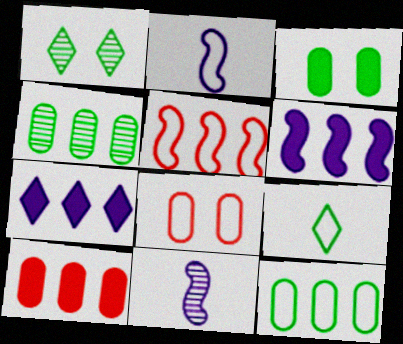[[1, 2, 10], 
[4, 5, 7]]